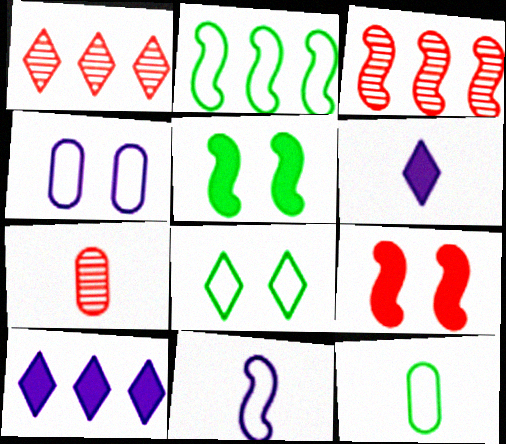[[1, 6, 8], 
[2, 8, 12], 
[3, 5, 11]]